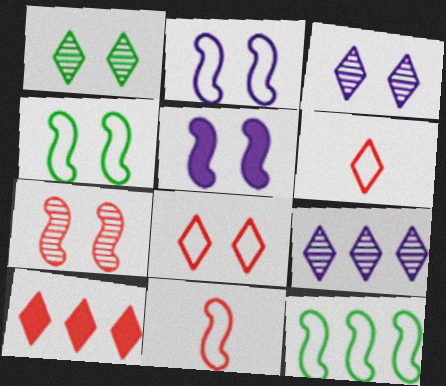[[2, 11, 12], 
[4, 5, 7]]